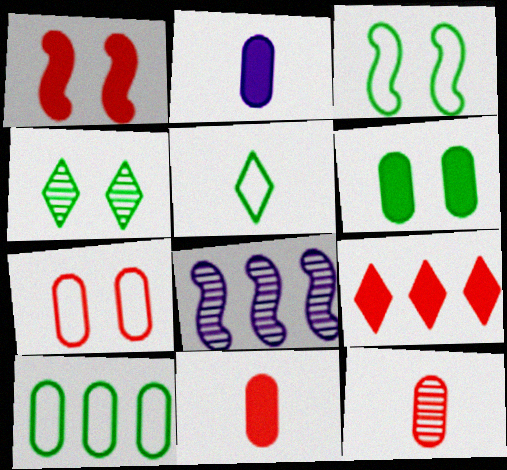[[1, 9, 11], 
[3, 4, 6], 
[3, 5, 10], 
[4, 8, 12], 
[8, 9, 10]]